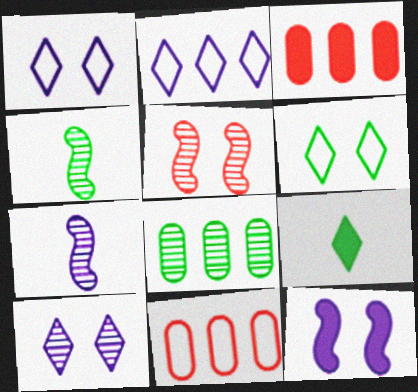[[1, 3, 4], 
[3, 6, 7], 
[3, 9, 12]]